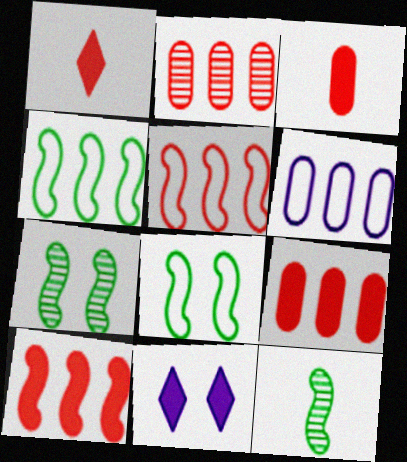[[1, 6, 7]]